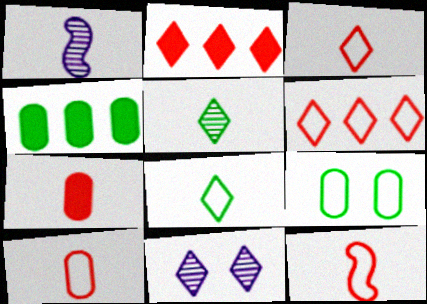[[1, 2, 9], 
[1, 7, 8], 
[2, 8, 11], 
[3, 10, 12], 
[4, 11, 12]]